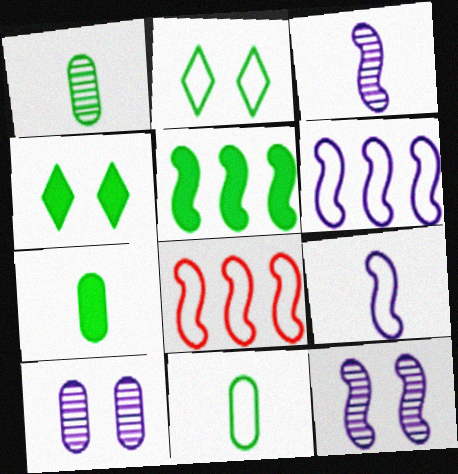[[1, 2, 5], 
[1, 7, 11], 
[4, 5, 7]]